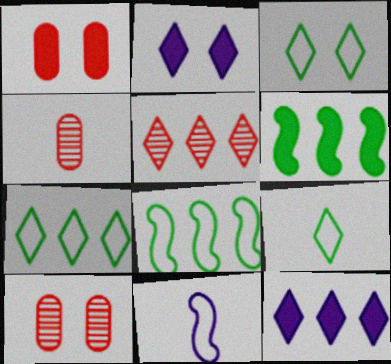[[2, 4, 8], 
[2, 5, 9], 
[3, 7, 9], 
[5, 7, 12]]